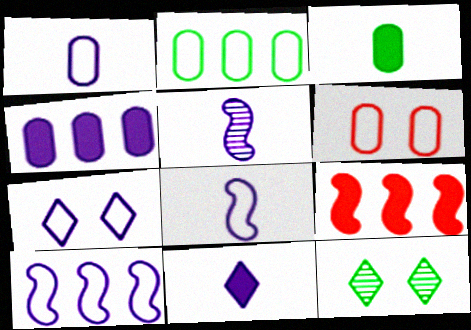[[1, 2, 6], 
[1, 5, 11], 
[1, 7, 10], 
[1, 9, 12], 
[4, 5, 7]]